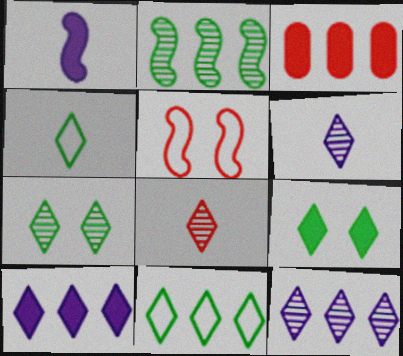[[1, 2, 5], 
[1, 3, 9], 
[3, 5, 8], 
[7, 8, 12]]